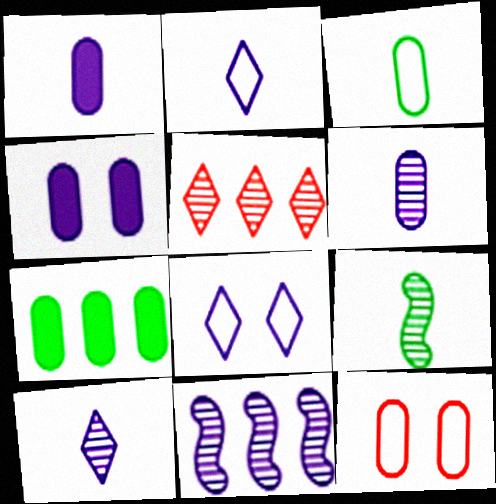[[1, 8, 11], 
[2, 4, 11], 
[6, 7, 12]]